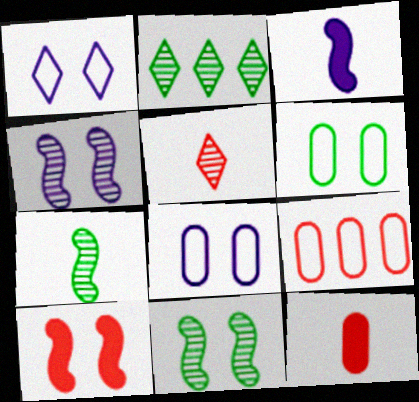[[5, 9, 10]]